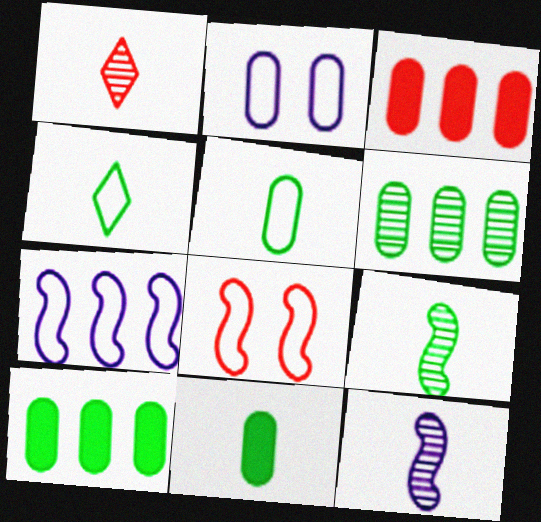[[1, 3, 8], 
[4, 9, 11]]